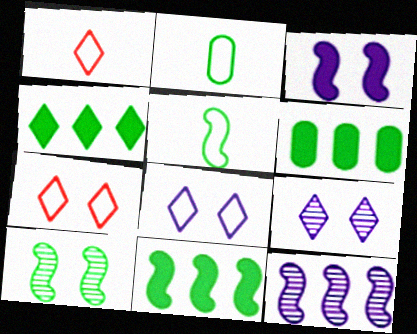[[1, 4, 9], 
[2, 4, 10], 
[4, 6, 11], 
[5, 10, 11]]